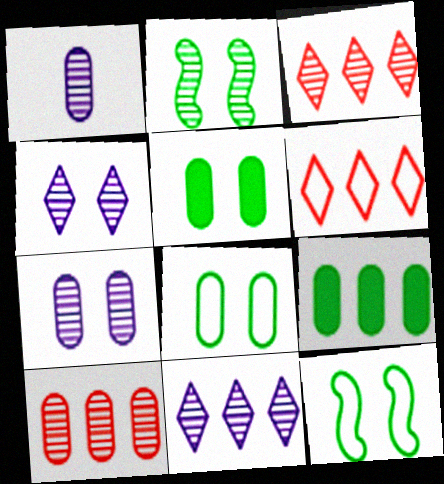[[1, 2, 3]]